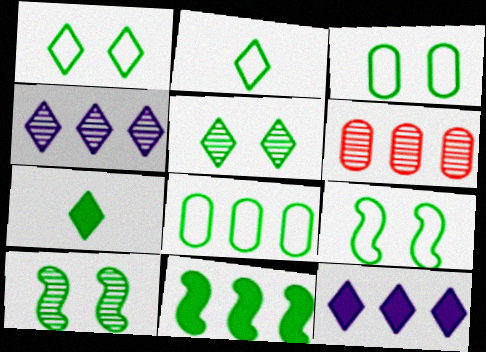[[1, 3, 9], 
[2, 8, 9], 
[7, 8, 10]]